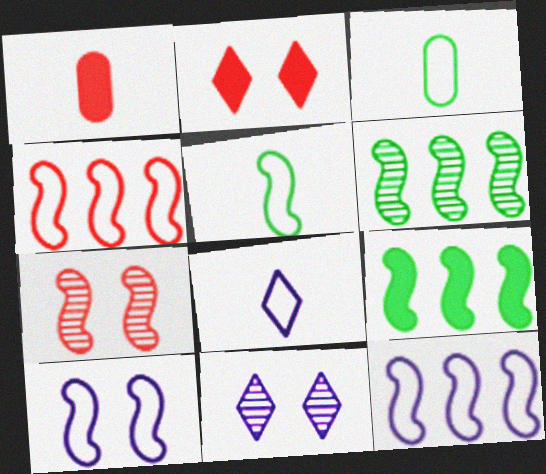[[4, 5, 10]]